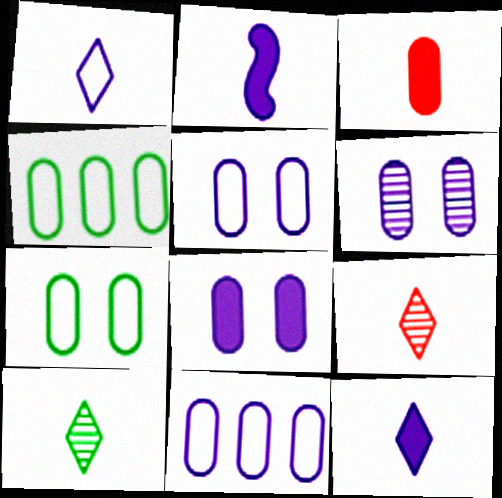[[3, 4, 6], 
[5, 6, 8]]